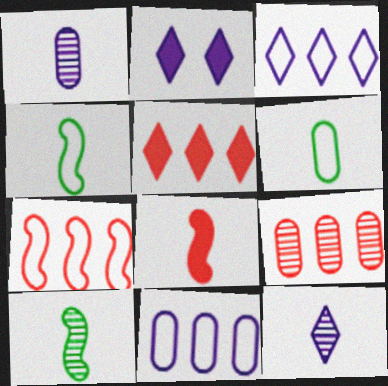[[2, 3, 12], 
[2, 4, 9], 
[5, 7, 9], 
[6, 8, 12]]